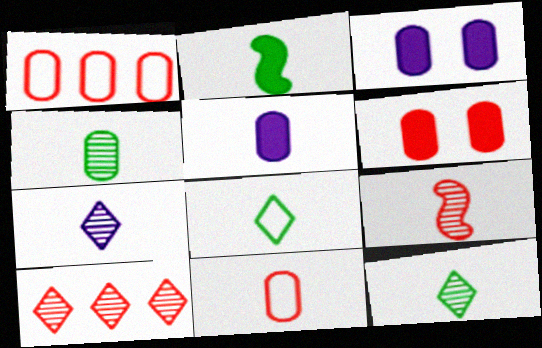[[1, 3, 4], 
[2, 4, 8], 
[2, 7, 11], 
[4, 5, 11], 
[4, 7, 9], 
[5, 8, 9]]